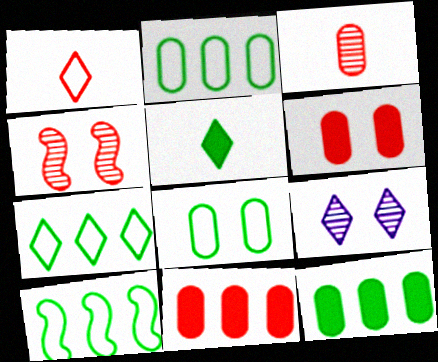[[1, 4, 11], 
[2, 7, 10]]